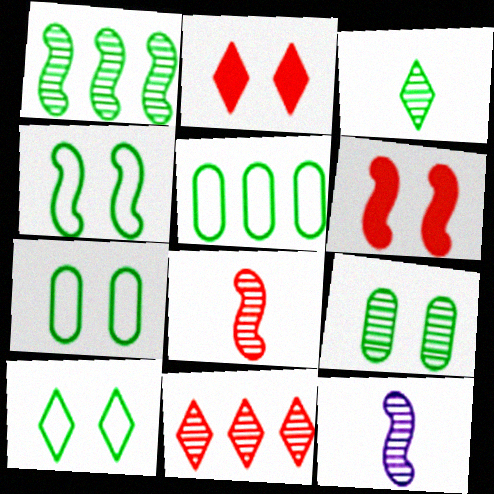[[1, 3, 9], 
[2, 5, 12], 
[4, 7, 10], 
[9, 11, 12]]